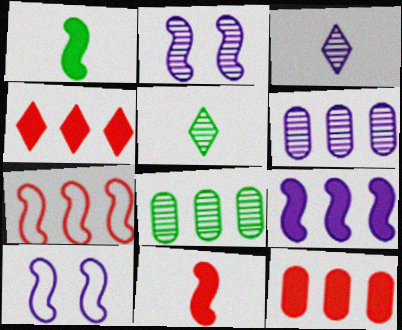[[1, 2, 7], 
[2, 3, 6], 
[5, 10, 12]]